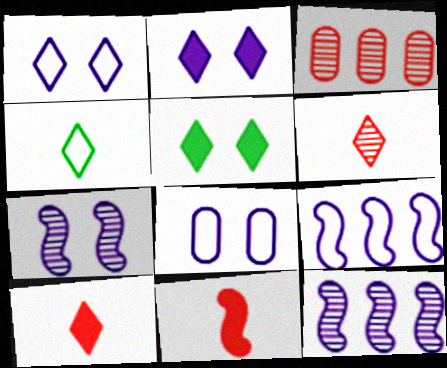[[2, 7, 8]]